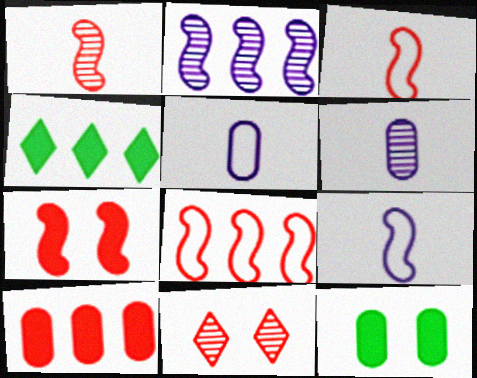[[1, 7, 8], 
[3, 10, 11]]